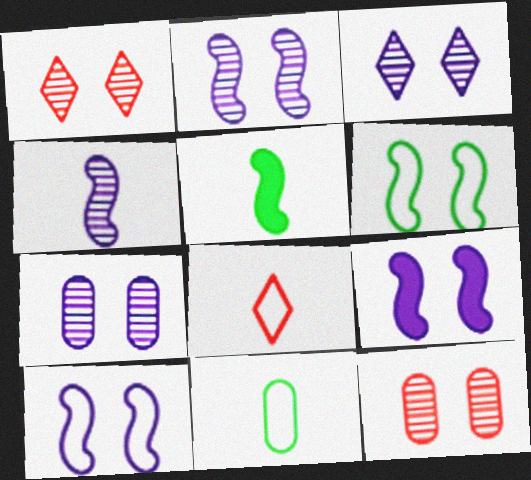[[2, 3, 7], 
[2, 9, 10]]